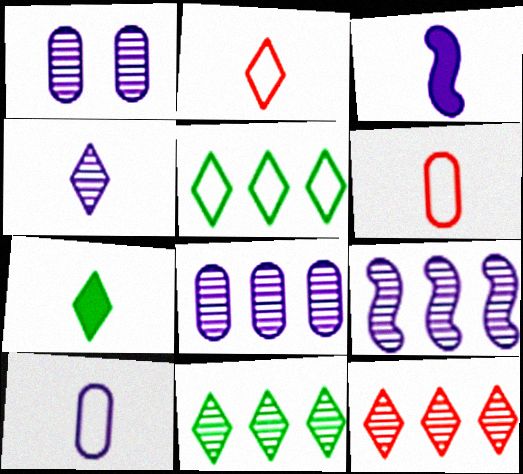[[1, 4, 9], 
[2, 4, 7], 
[3, 4, 10]]